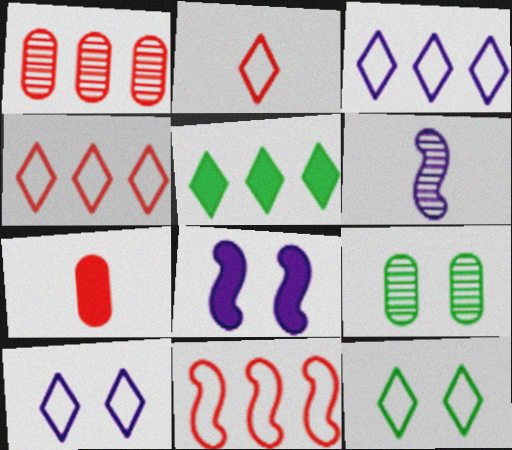[[2, 3, 12], 
[5, 7, 8]]